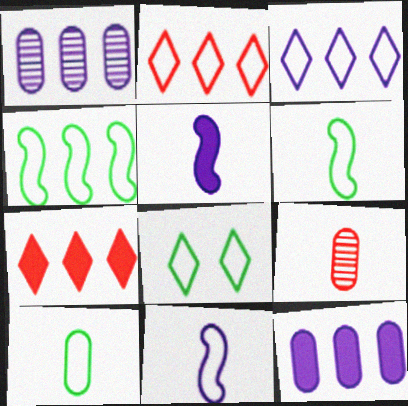[[1, 4, 7], 
[4, 8, 10]]